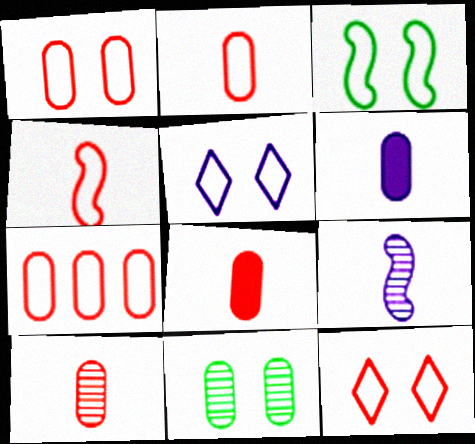[[1, 2, 7], 
[1, 3, 5], 
[2, 8, 10], 
[4, 7, 12], 
[6, 7, 11]]